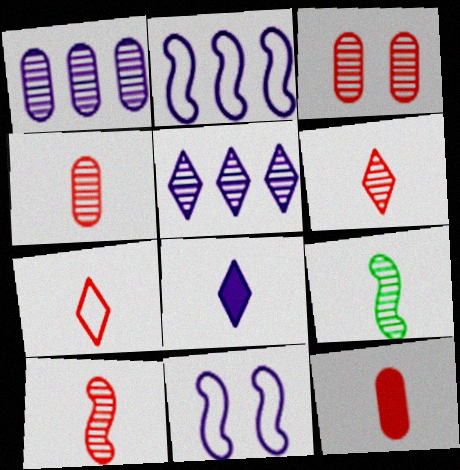[[1, 8, 11], 
[3, 5, 9], 
[4, 6, 10], 
[7, 10, 12]]